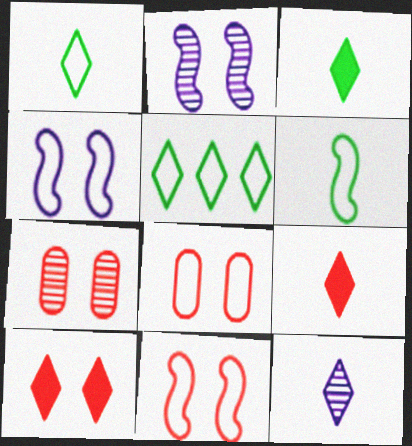[[1, 9, 12], 
[5, 10, 12], 
[7, 10, 11]]